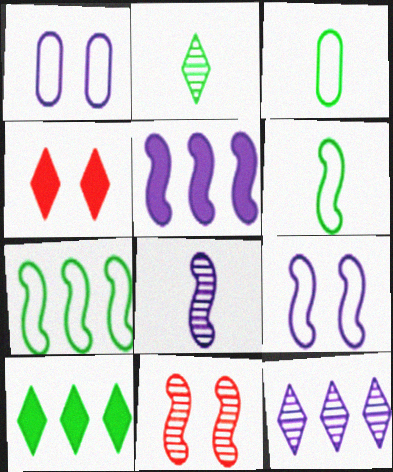[[5, 6, 11], 
[5, 8, 9]]